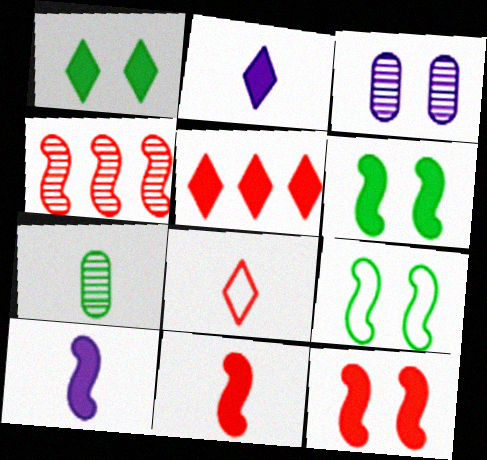[[1, 2, 5], 
[4, 9, 10], 
[7, 8, 10]]